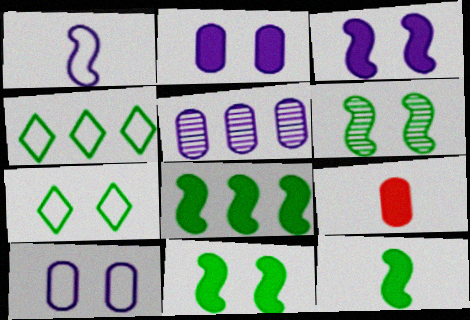[[8, 11, 12]]